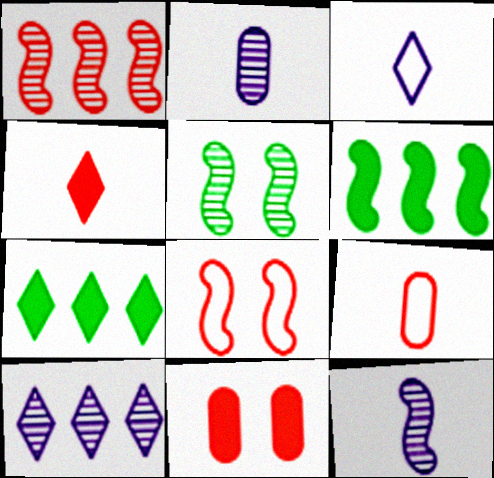[[1, 5, 12], 
[2, 7, 8], 
[6, 8, 12]]